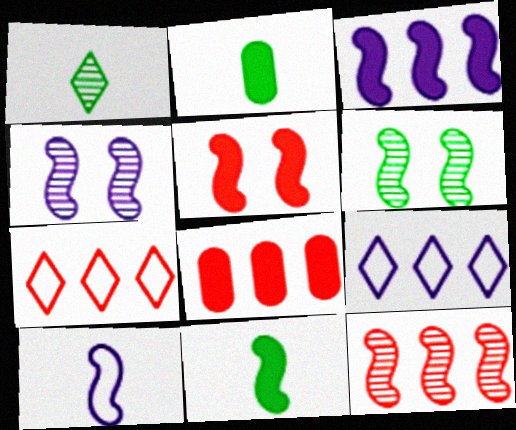[[2, 4, 7], 
[3, 4, 10], 
[3, 5, 11], 
[7, 8, 12]]